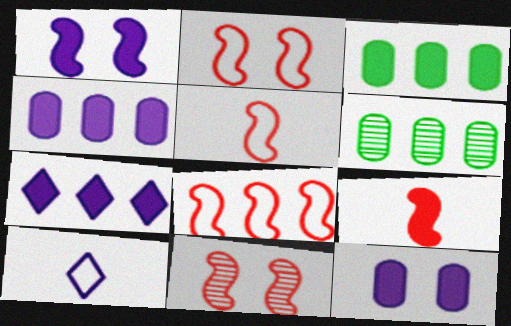[[2, 5, 8], 
[3, 10, 11], 
[6, 7, 8], 
[8, 9, 11]]